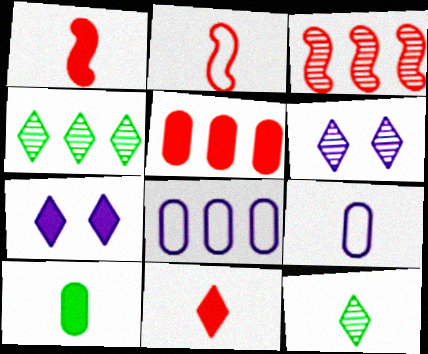[[1, 9, 12]]